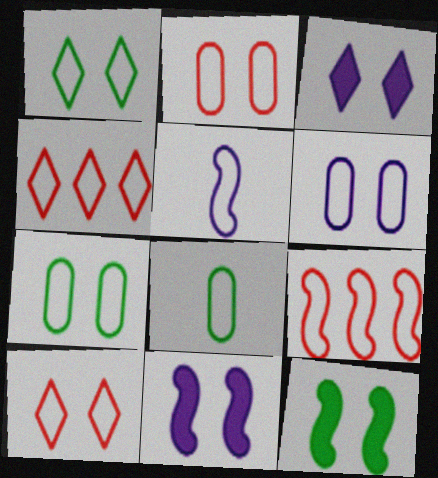[[2, 6, 7], 
[4, 5, 7]]